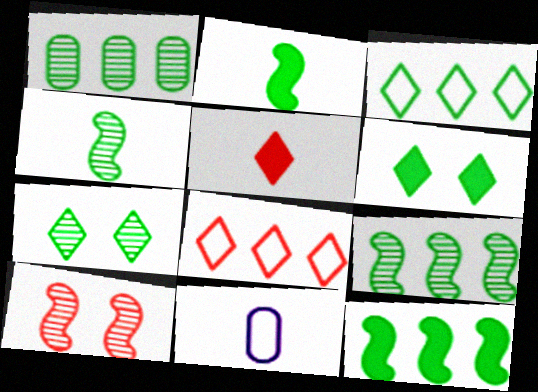[[1, 3, 12], 
[1, 4, 7], 
[4, 5, 11]]